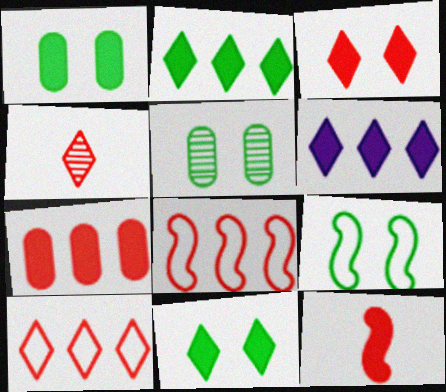[[1, 6, 12], 
[3, 4, 10], 
[3, 7, 12], 
[5, 9, 11]]